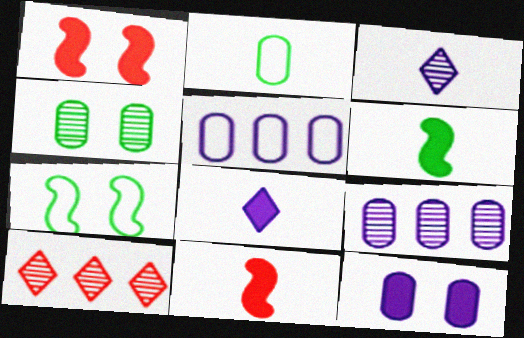[[2, 3, 11]]